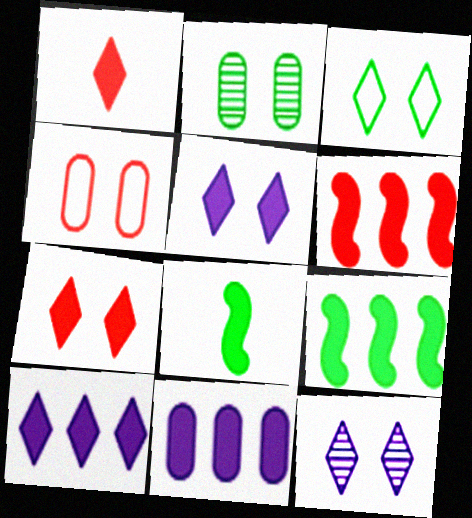[[3, 7, 12], 
[7, 8, 11]]